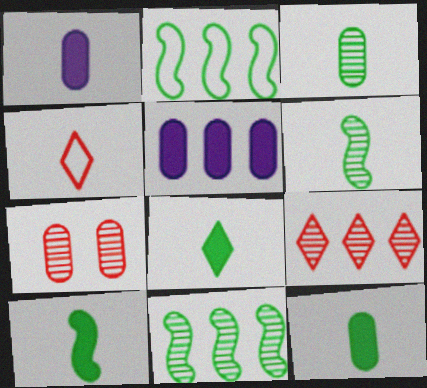[[1, 4, 6], 
[2, 5, 9], 
[8, 10, 12]]